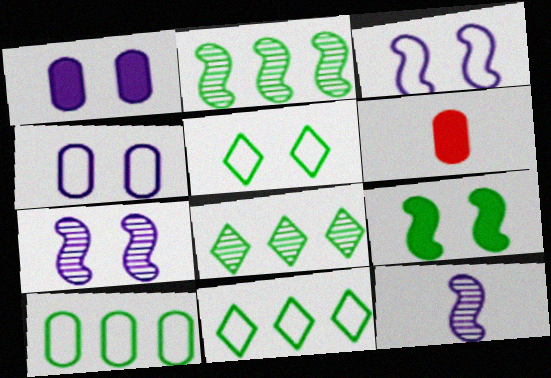[[3, 6, 8], 
[6, 7, 11]]